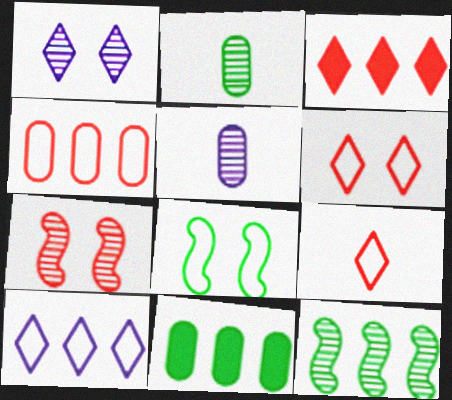[[3, 5, 8]]